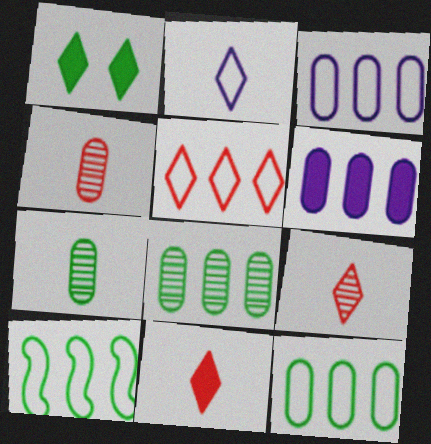[[1, 7, 10], 
[3, 5, 10]]